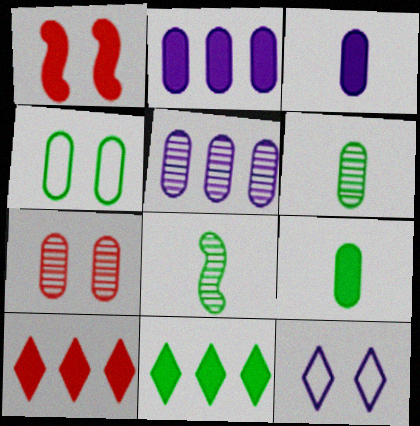[[1, 3, 11], 
[4, 8, 11], 
[5, 6, 7]]